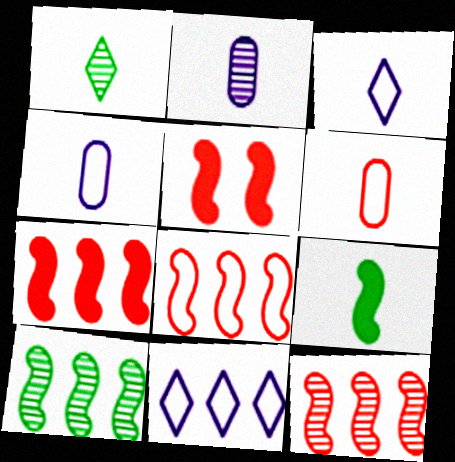[[7, 8, 12]]